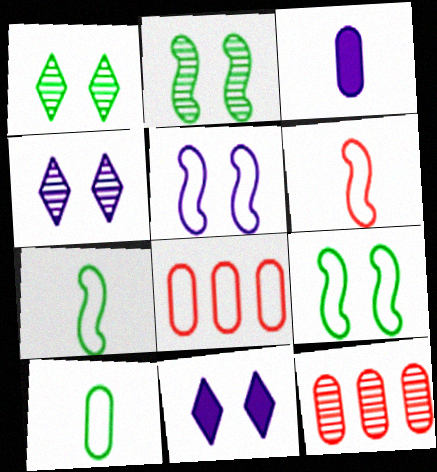[[7, 11, 12]]